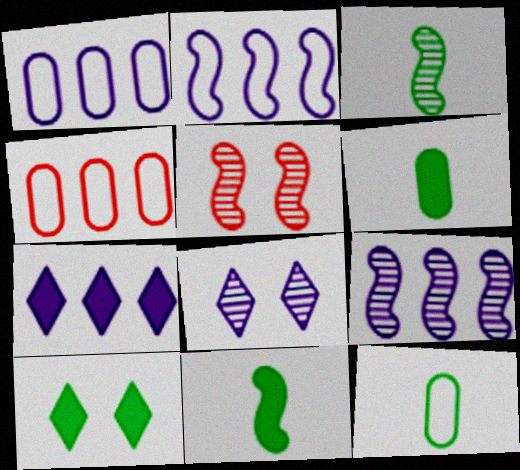[[1, 7, 9], 
[2, 5, 11], 
[3, 5, 9], 
[4, 8, 11], 
[5, 7, 12]]